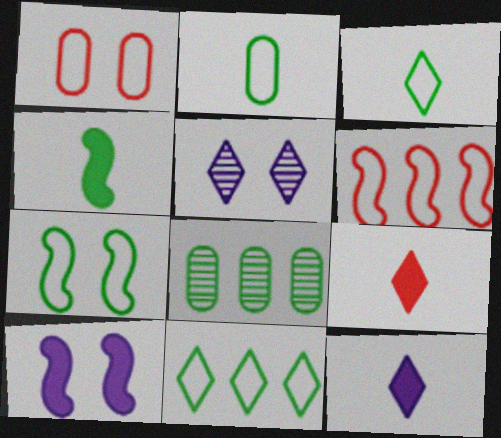[[2, 7, 11], 
[5, 9, 11]]